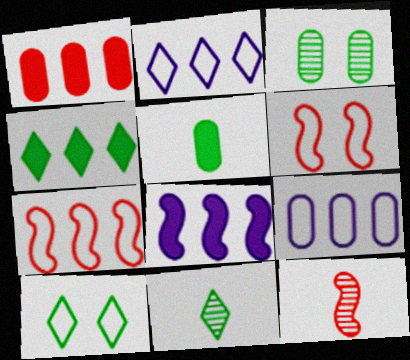[[1, 4, 8], 
[4, 10, 11]]